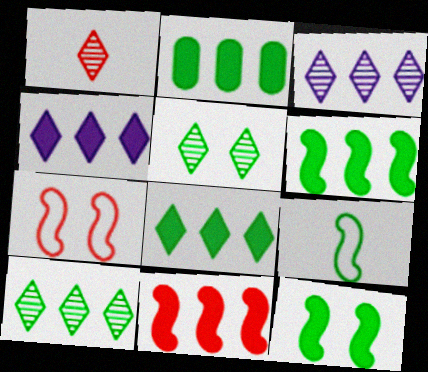[[1, 3, 5], 
[2, 4, 11], 
[2, 5, 9], 
[2, 6, 8]]